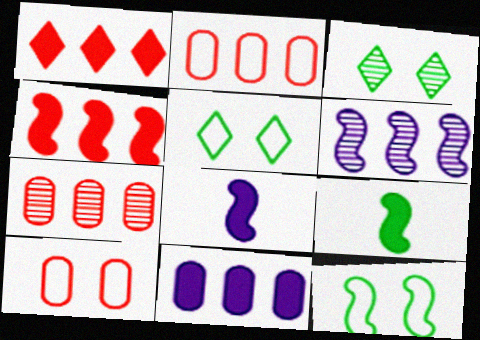[[2, 3, 8], 
[5, 7, 8]]